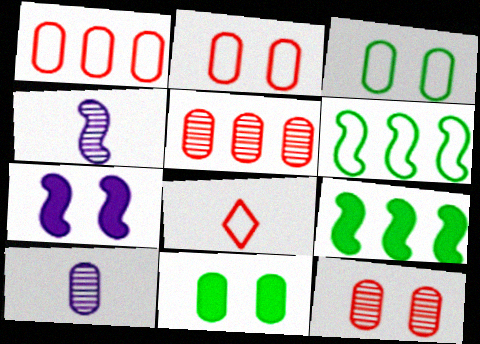[[1, 10, 11]]